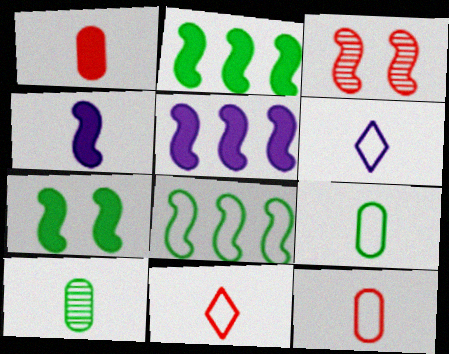[[3, 4, 8], 
[4, 10, 11]]